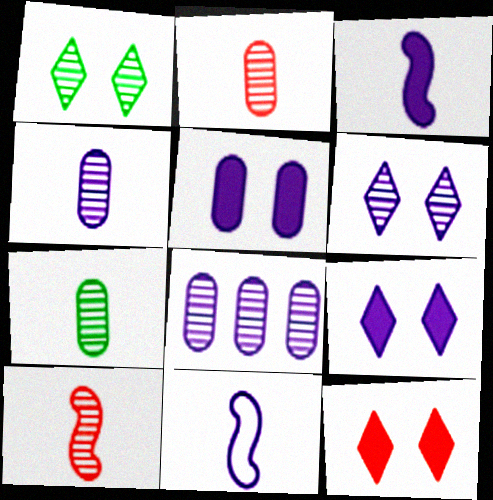[[1, 8, 10], 
[2, 4, 7], 
[8, 9, 11]]